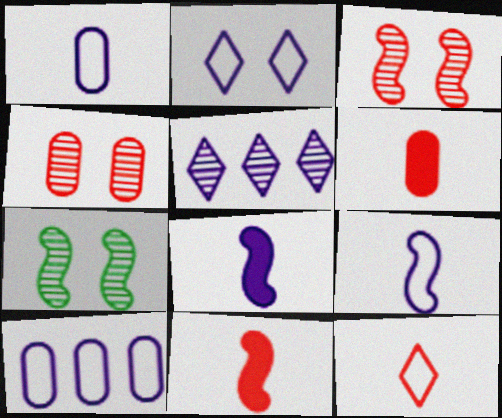[[2, 9, 10]]